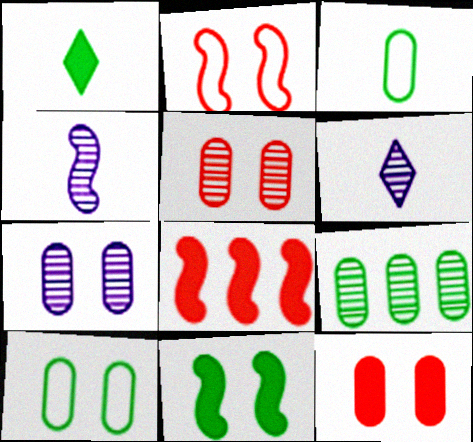[[6, 8, 10], 
[7, 10, 12]]